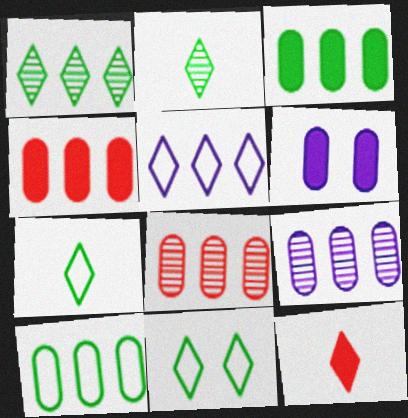[[4, 9, 10]]